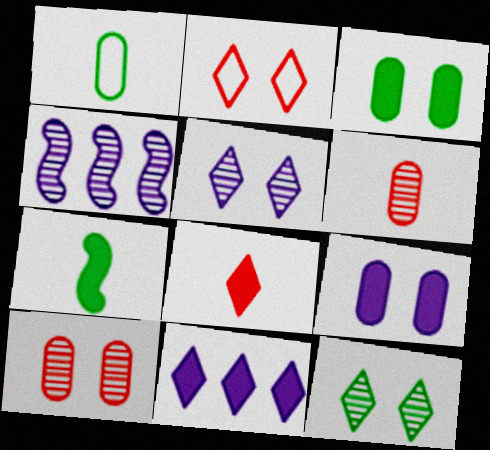[[4, 6, 12]]